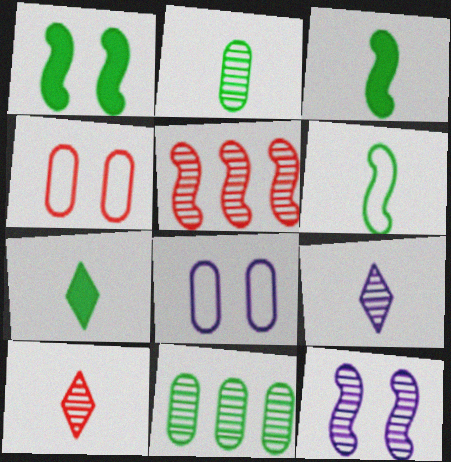[[2, 6, 7], 
[5, 7, 8], 
[10, 11, 12]]